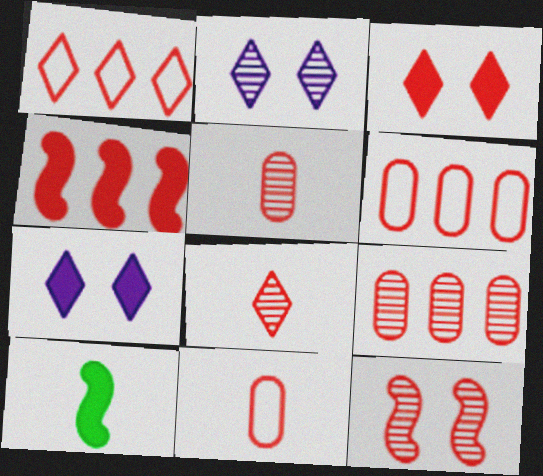[[1, 3, 8], 
[1, 4, 9], 
[2, 6, 10], 
[8, 9, 12]]